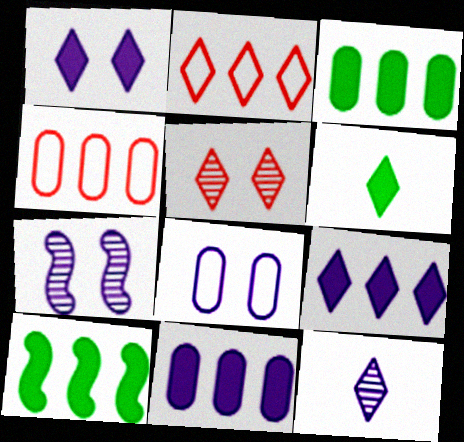[[1, 7, 8], 
[4, 6, 7]]